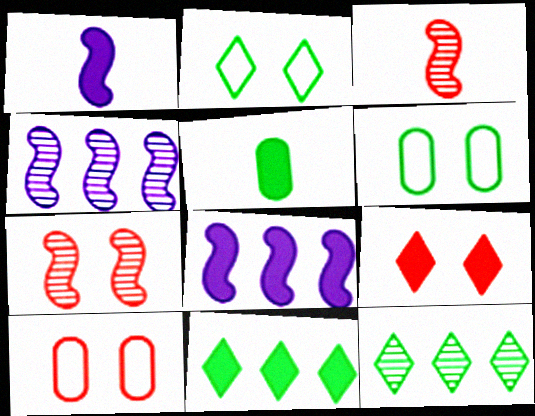[[1, 10, 12], 
[5, 8, 9], 
[7, 9, 10]]